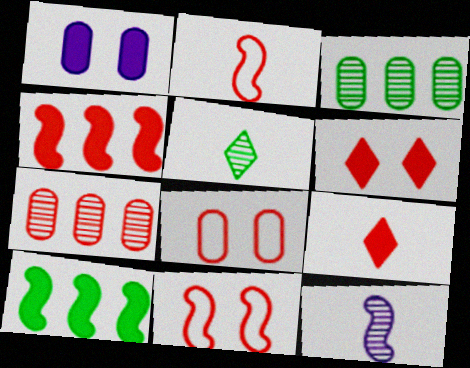[[1, 9, 10], 
[2, 6, 7], 
[7, 9, 11], 
[10, 11, 12]]